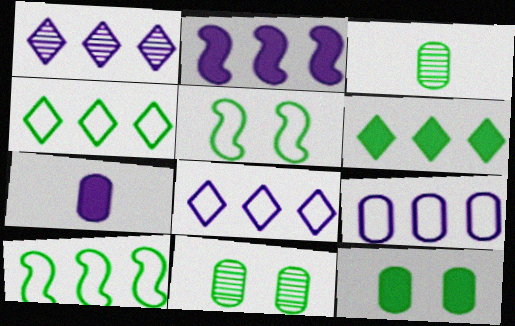[[1, 2, 9], 
[3, 5, 6]]